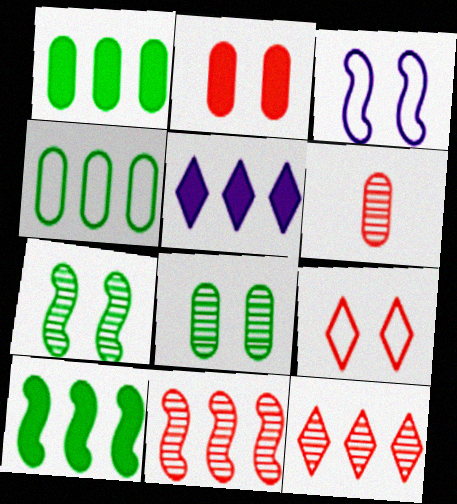[[4, 5, 11]]